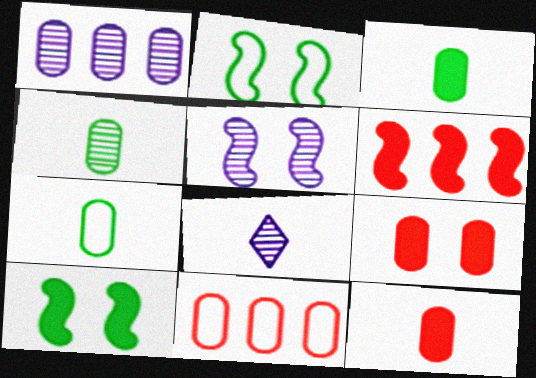[[1, 5, 8], 
[1, 7, 9], 
[3, 4, 7], 
[8, 10, 11]]